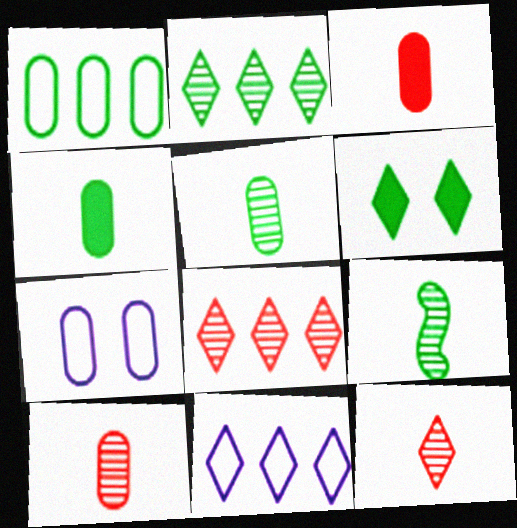[[1, 6, 9], 
[6, 11, 12]]